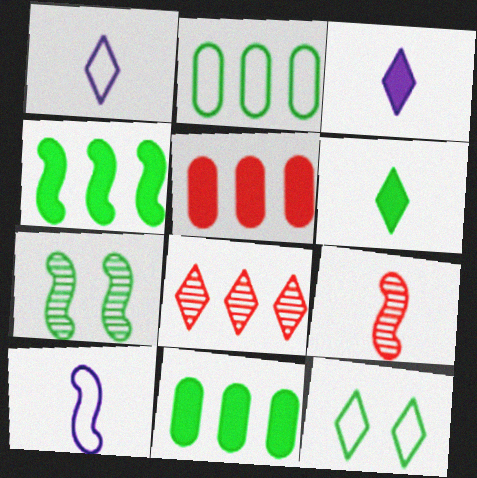[[1, 5, 7], 
[2, 6, 7], 
[3, 8, 12]]